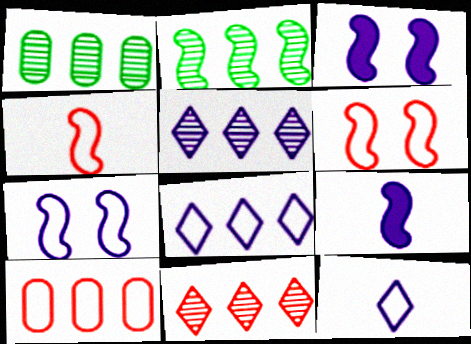[[2, 3, 4], 
[2, 6, 9]]